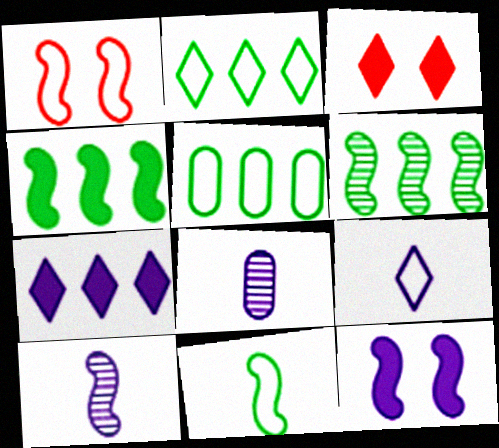[[1, 4, 10], 
[1, 5, 9], 
[3, 5, 10]]